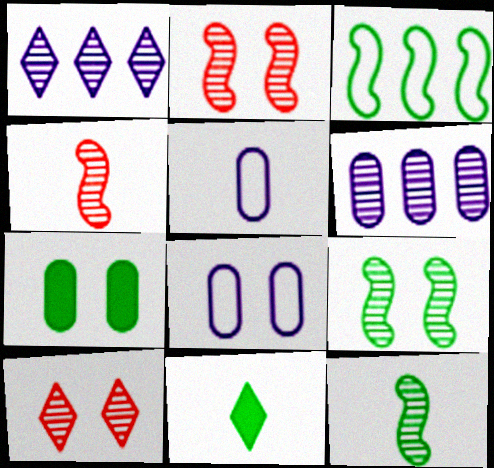[[4, 5, 11], 
[6, 10, 12]]